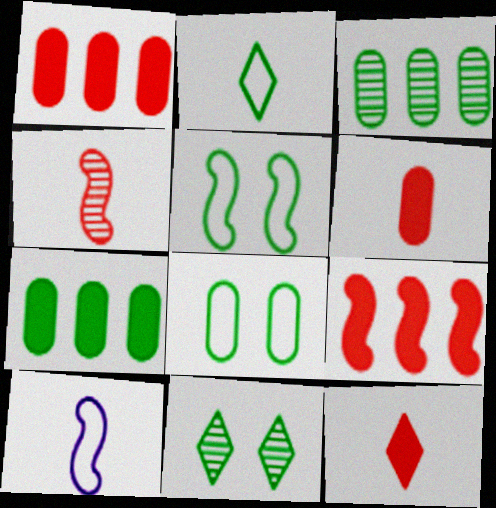[[1, 10, 11]]